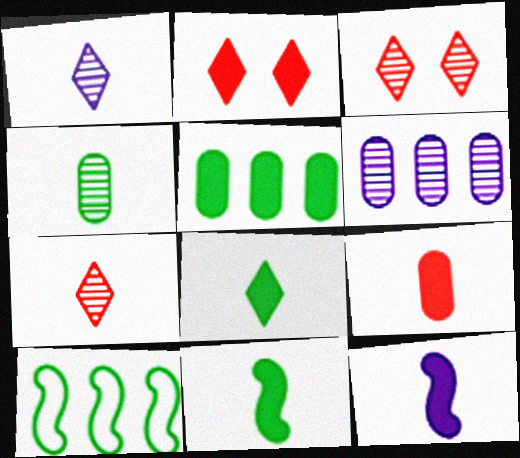[[2, 5, 12], 
[8, 9, 12]]